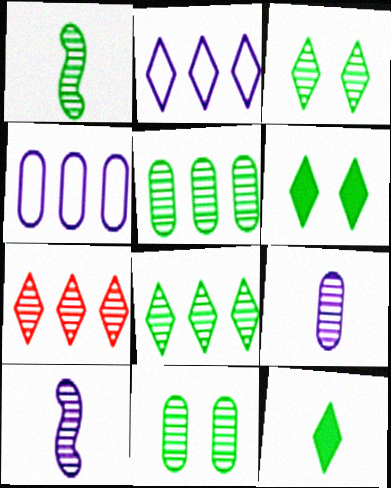[[1, 3, 5], 
[1, 8, 11], 
[7, 10, 11]]